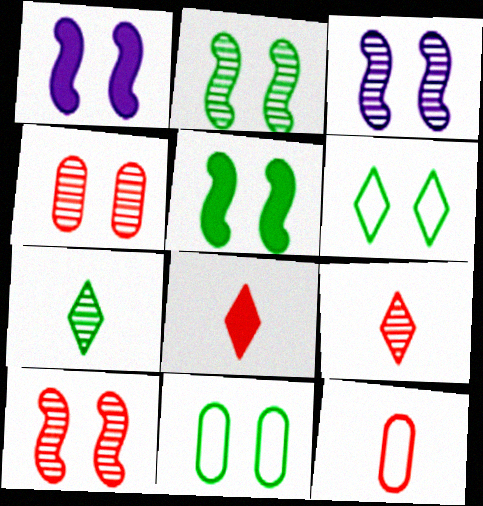[[1, 4, 6], 
[2, 3, 10]]